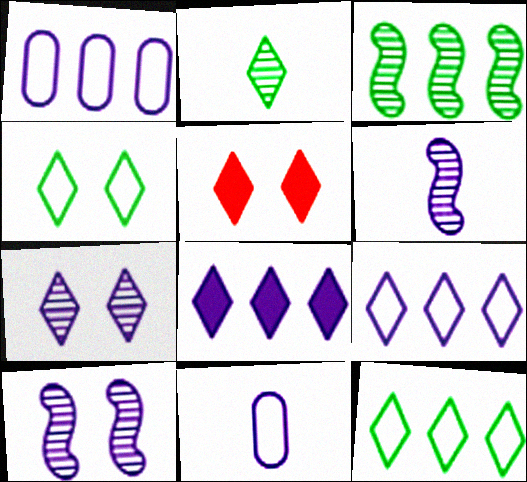[[2, 5, 9], 
[3, 5, 11], 
[4, 5, 7], 
[8, 10, 11]]